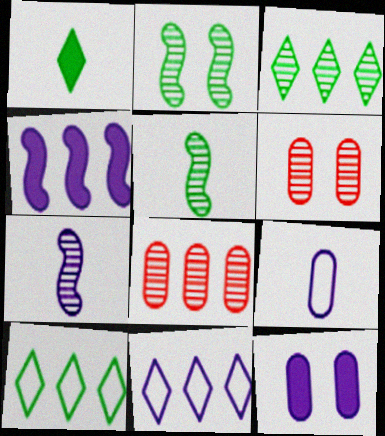[[3, 6, 7], 
[4, 8, 10], 
[7, 11, 12]]